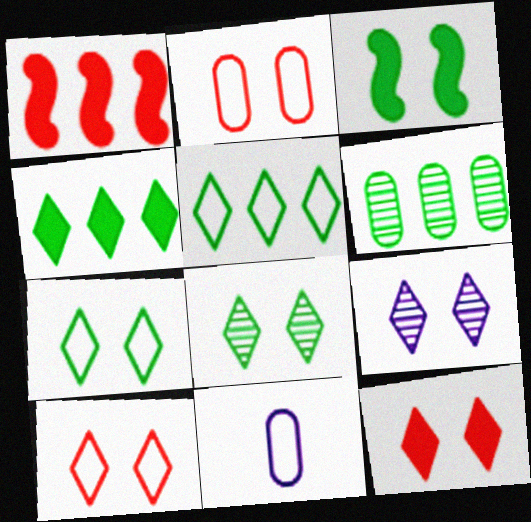[[1, 8, 11], 
[2, 3, 9], 
[7, 9, 12]]